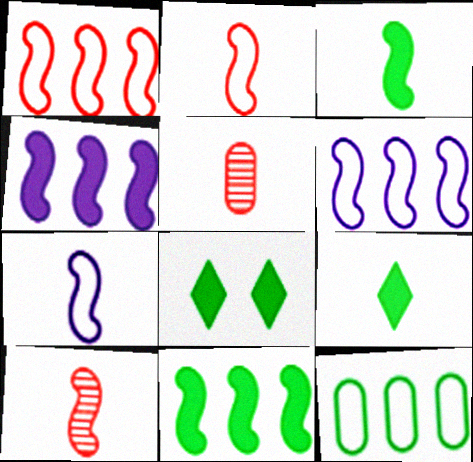[[3, 7, 10], 
[5, 6, 8], 
[5, 7, 9]]